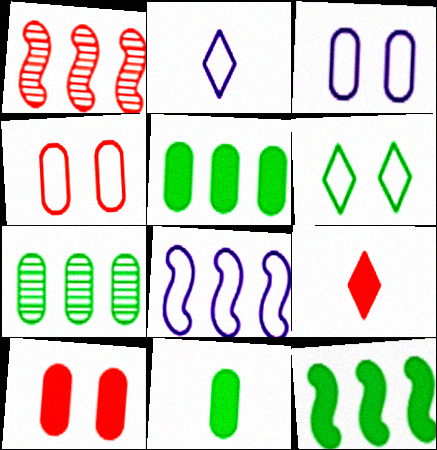[[1, 4, 9], 
[1, 8, 12], 
[2, 3, 8]]